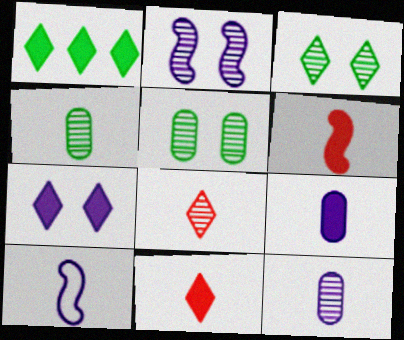[[1, 7, 11], 
[4, 10, 11]]